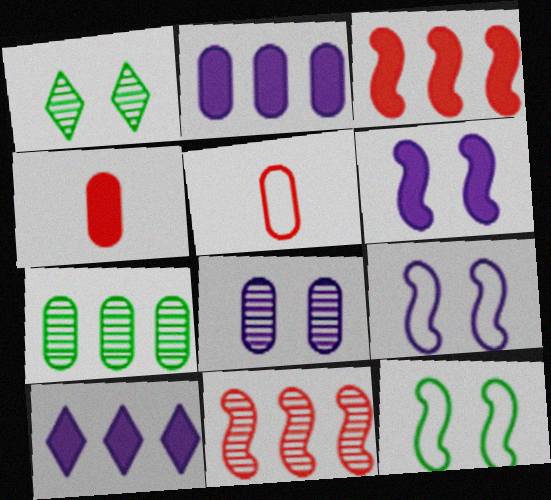[]